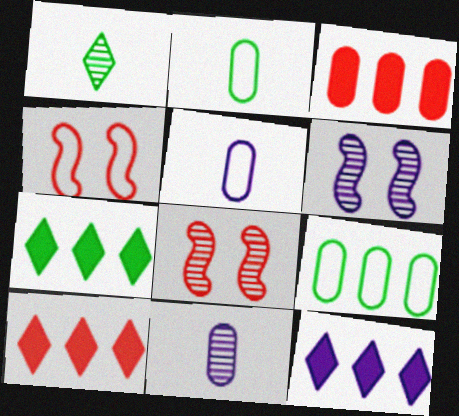[[2, 6, 10], 
[2, 8, 12], 
[4, 7, 11], 
[5, 6, 12], 
[5, 7, 8], 
[7, 10, 12]]